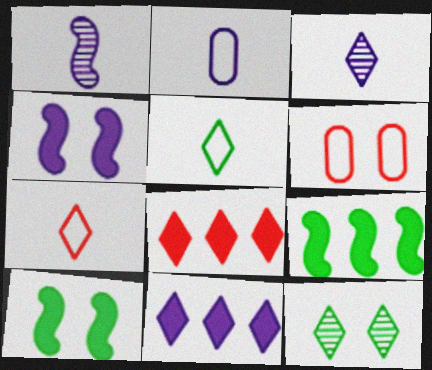[[3, 6, 9], 
[4, 6, 12], 
[7, 11, 12]]